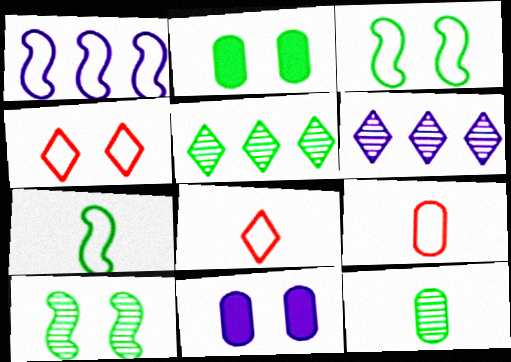[[2, 5, 7], 
[4, 10, 11], 
[5, 10, 12]]